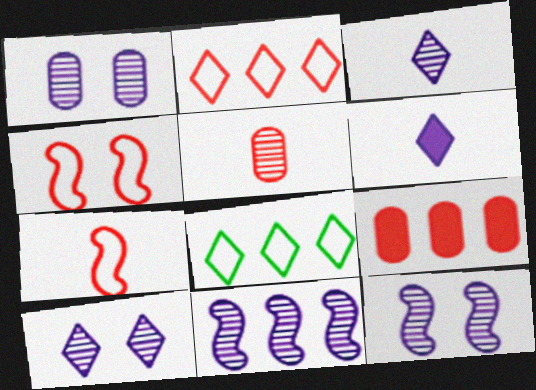[[1, 3, 11], 
[1, 10, 12], 
[8, 9, 11]]